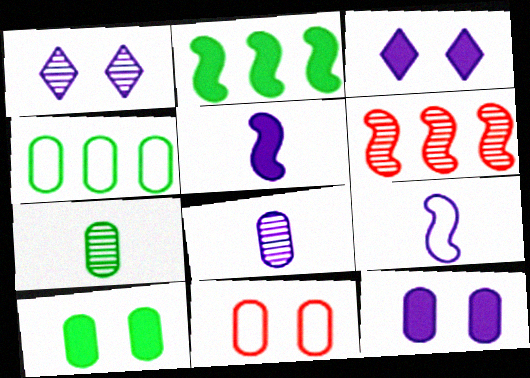[[1, 6, 7], 
[4, 7, 10]]